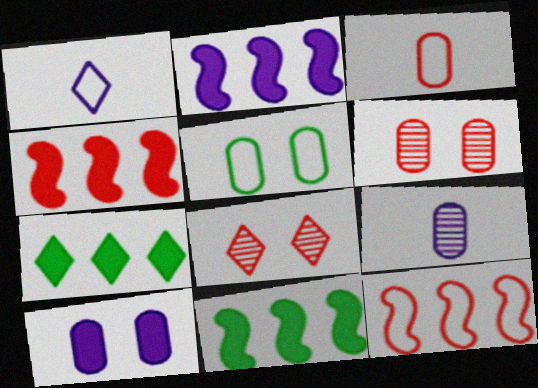[[1, 5, 12], 
[1, 6, 11], 
[1, 7, 8], 
[2, 4, 11], 
[3, 4, 8], 
[5, 6, 10]]